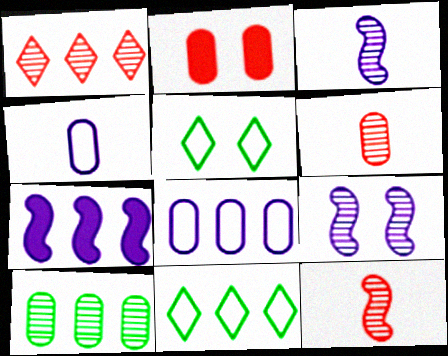[[2, 3, 11], 
[2, 4, 10], 
[2, 5, 9], 
[5, 6, 7]]